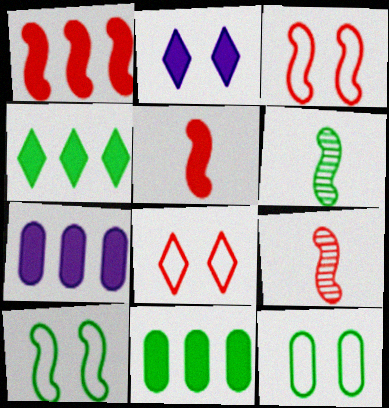[[1, 3, 9], 
[1, 4, 7], 
[2, 5, 11], 
[4, 6, 12], 
[6, 7, 8]]